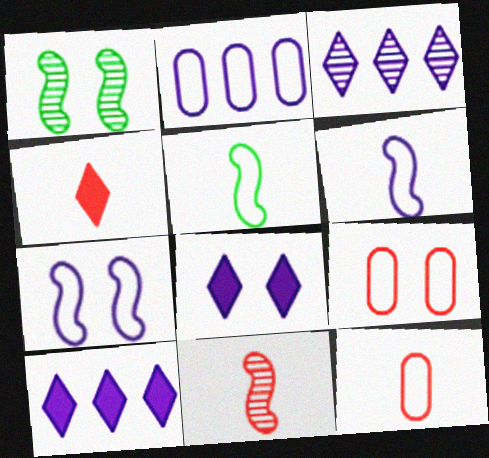[[1, 2, 4], 
[1, 8, 9], 
[1, 10, 12], 
[4, 11, 12]]